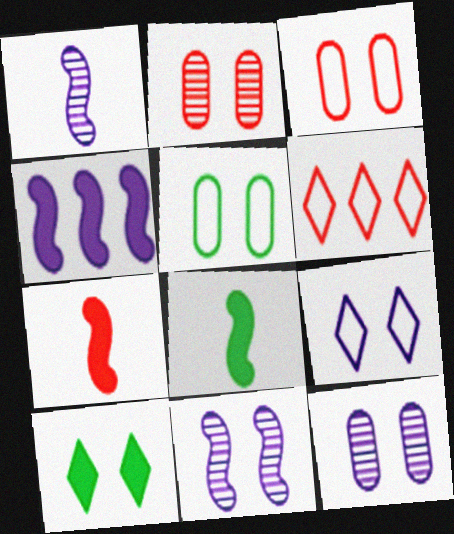[[2, 6, 7], 
[3, 10, 11], 
[6, 8, 12]]